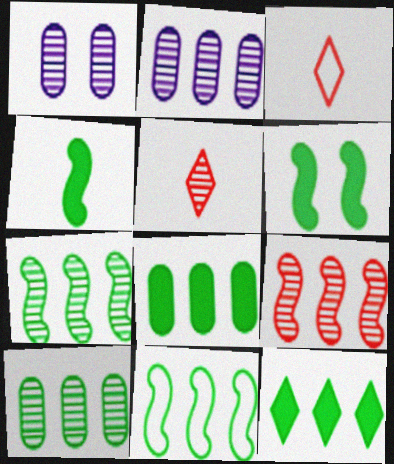[[1, 5, 7], 
[2, 3, 6], 
[10, 11, 12]]